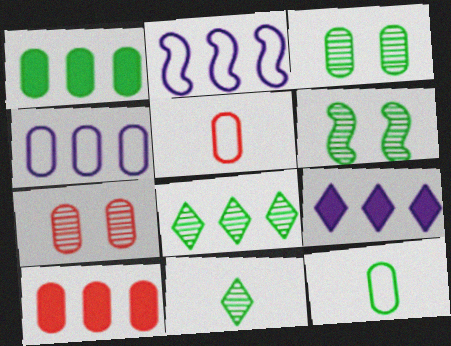[[1, 3, 12], 
[2, 8, 10], 
[5, 6, 9], 
[5, 7, 10]]